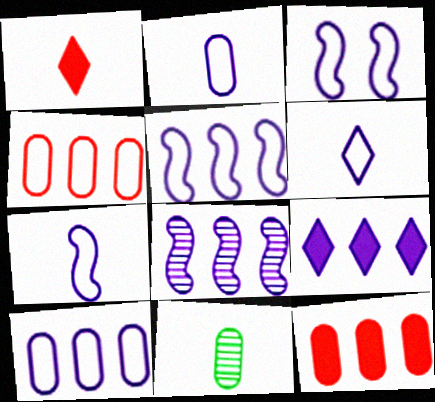[[1, 7, 11], 
[2, 6, 7], 
[3, 5, 7], 
[3, 6, 10], 
[8, 9, 10]]